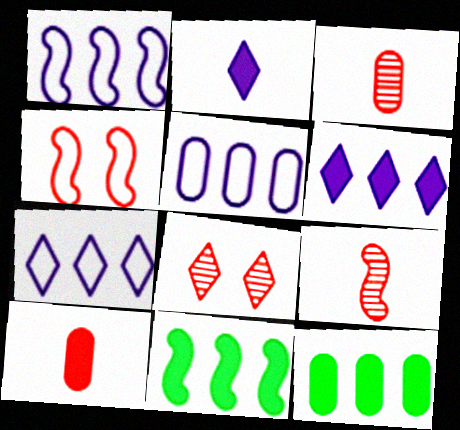[[1, 5, 7]]